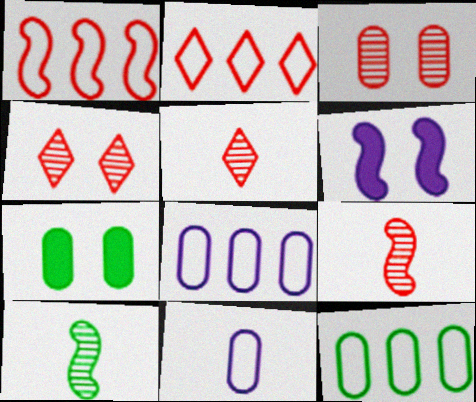[[1, 6, 10], 
[5, 6, 12]]